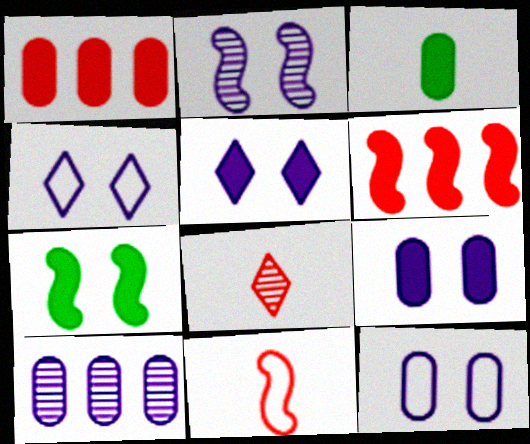[[1, 3, 9], 
[2, 4, 9], 
[2, 5, 12], 
[3, 5, 6]]